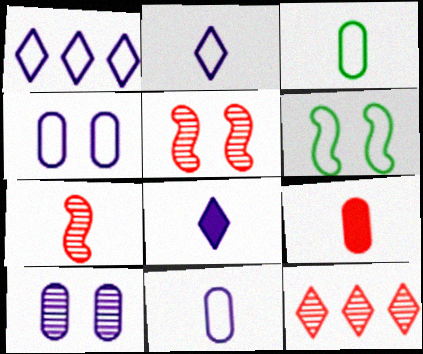[[3, 7, 8]]